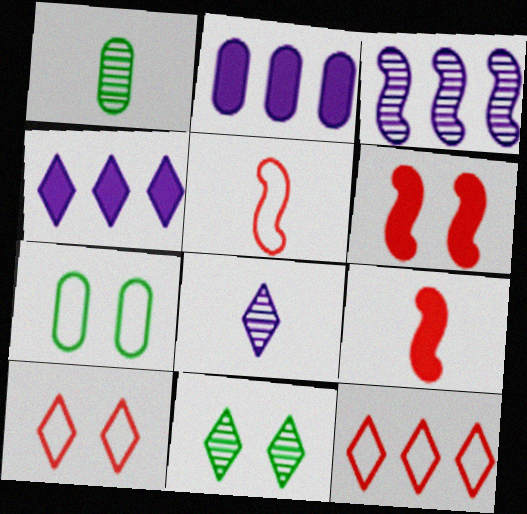[[2, 5, 11]]